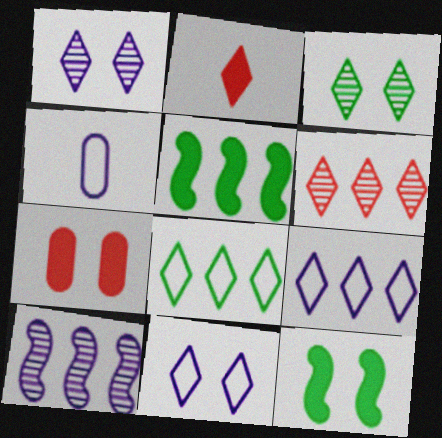[[1, 2, 8], 
[2, 3, 9], 
[4, 6, 12]]